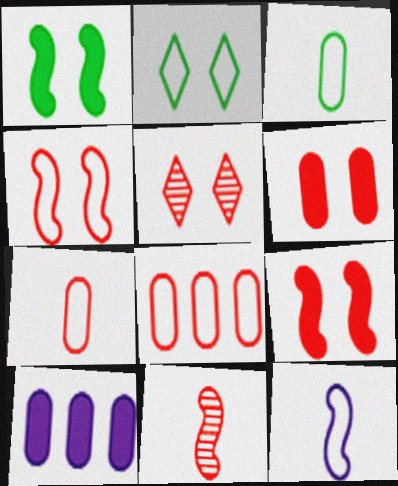[[2, 8, 12], 
[2, 10, 11], 
[4, 5, 6]]